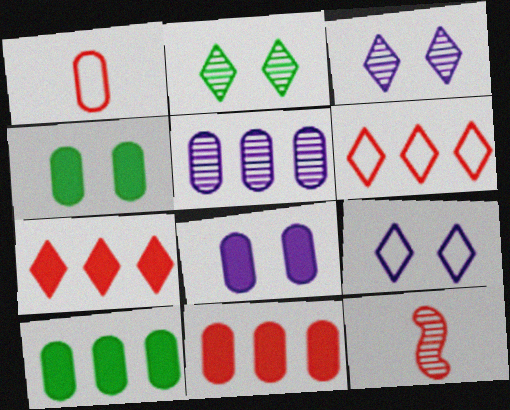[[1, 4, 5], 
[2, 5, 12], 
[9, 10, 12]]